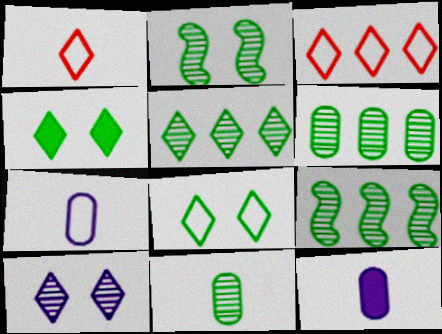[[2, 3, 12], 
[2, 5, 11], 
[5, 6, 9]]